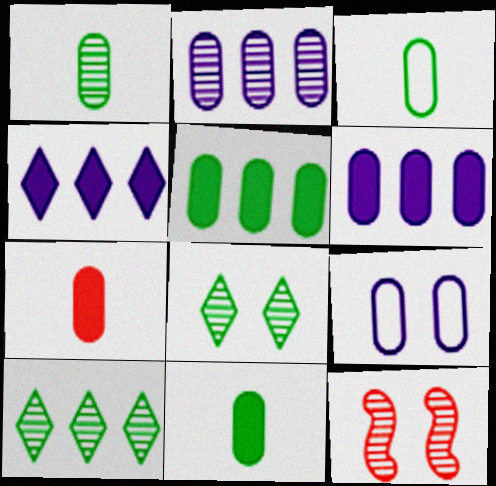[[1, 3, 11], 
[3, 4, 12]]